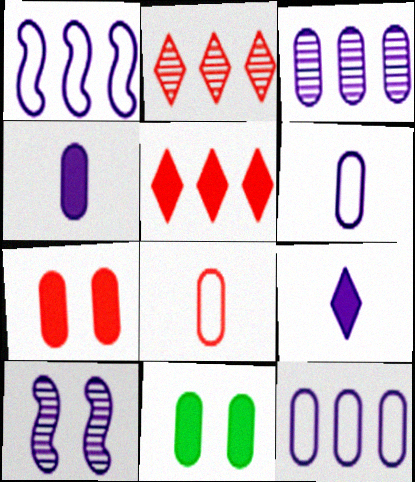[[3, 8, 11], 
[9, 10, 12]]